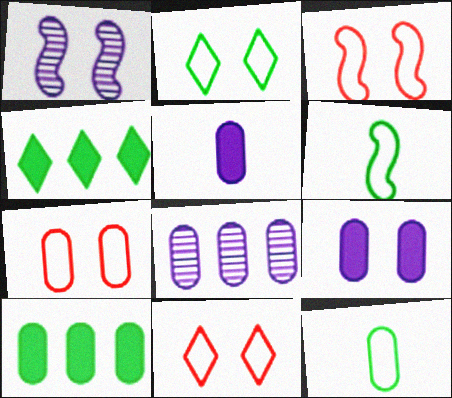[[3, 7, 11]]